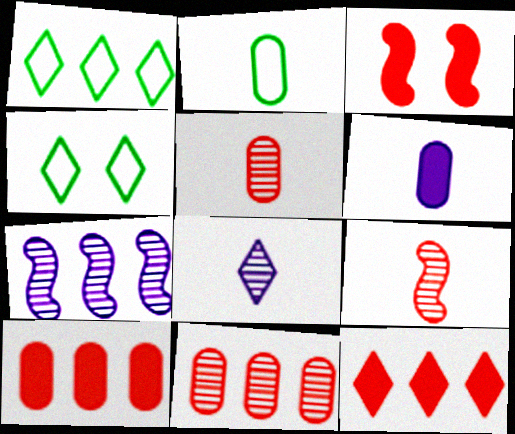[[1, 7, 10], 
[2, 5, 6], 
[4, 8, 12]]